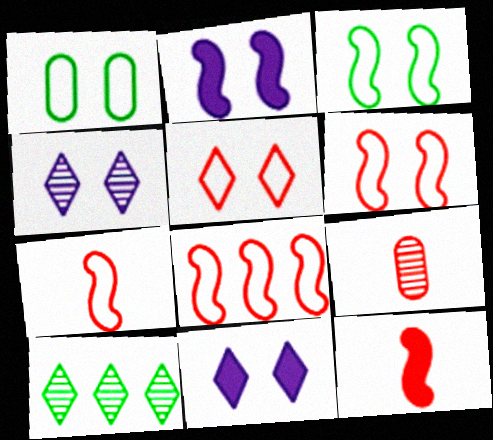[[6, 7, 8]]